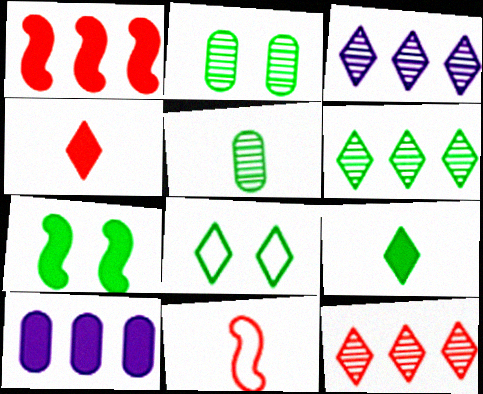[[2, 7, 8], 
[3, 4, 8], 
[3, 6, 12], 
[4, 7, 10], 
[6, 8, 9]]